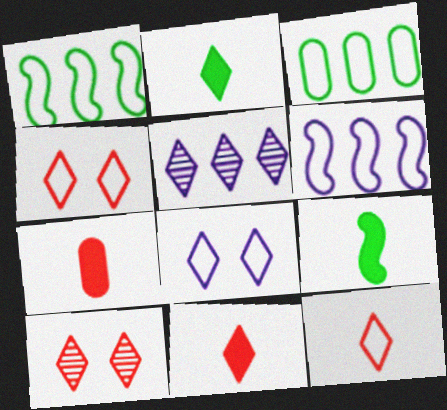[[2, 4, 5]]